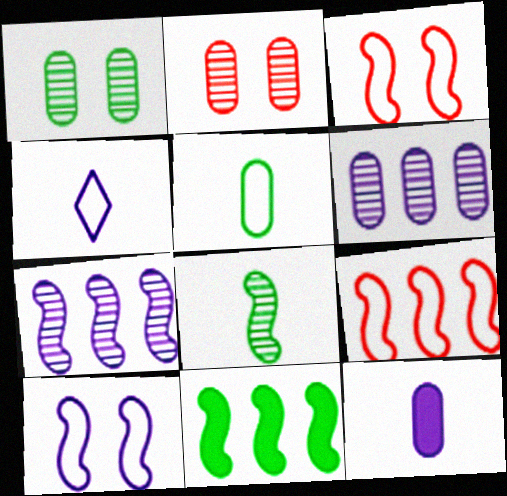[[2, 4, 11], 
[7, 9, 11]]